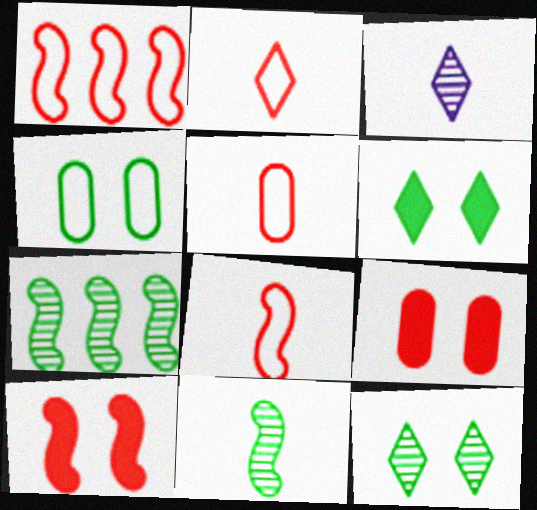[[2, 5, 8]]